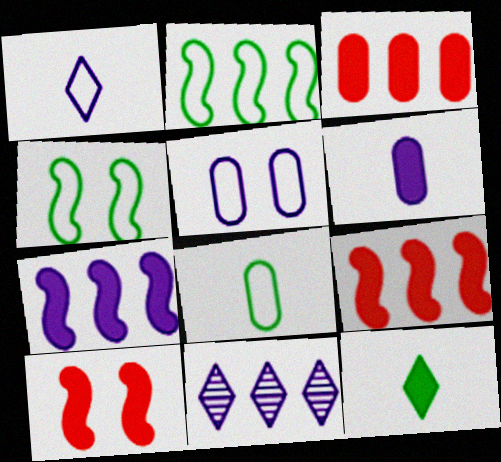[[2, 3, 11], 
[8, 10, 11]]